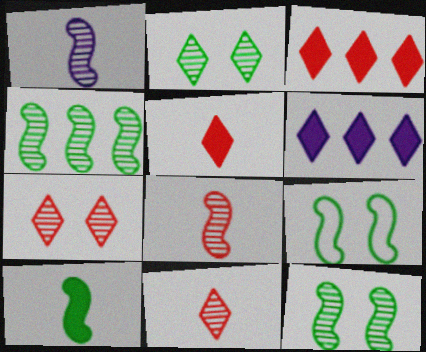[[4, 9, 10]]